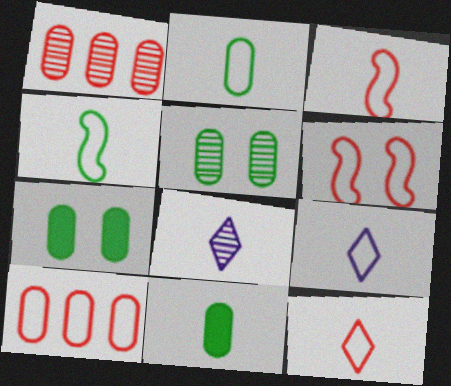[[2, 3, 9], 
[3, 8, 11], 
[6, 10, 12]]